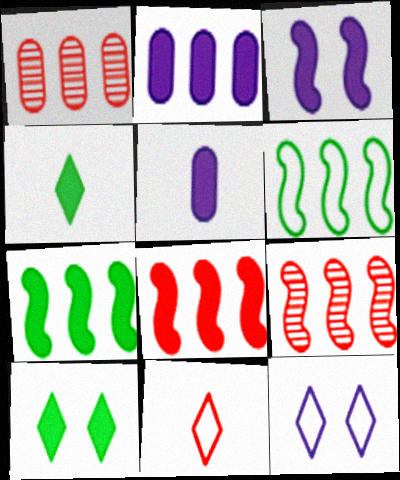[[5, 8, 10]]